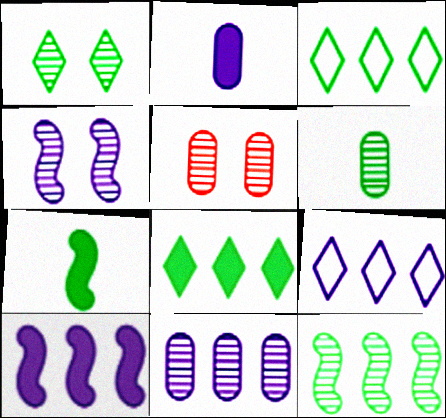[[1, 4, 5], 
[1, 6, 12], 
[2, 4, 9], 
[5, 6, 11], 
[5, 7, 9], 
[9, 10, 11]]